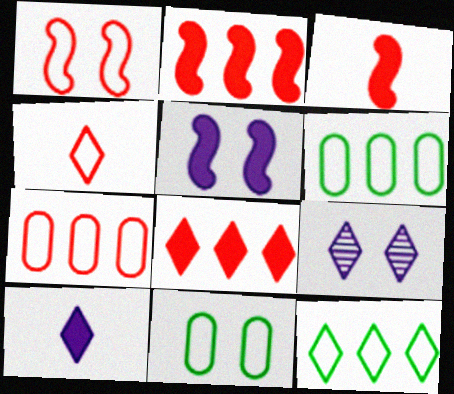[[1, 4, 7], 
[3, 6, 9]]